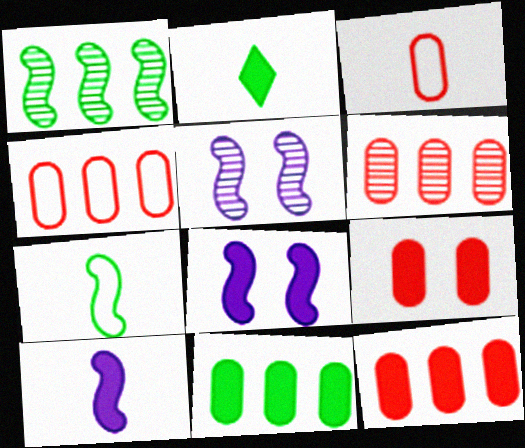[[2, 4, 5], 
[2, 8, 12], 
[3, 6, 9], 
[4, 6, 12]]